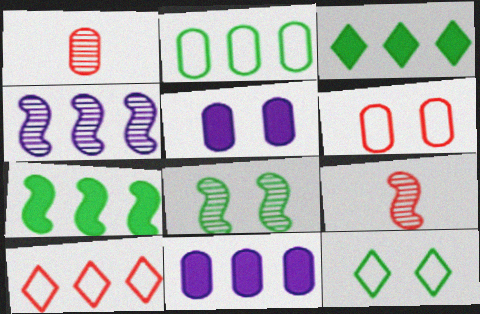[[1, 2, 5], 
[4, 8, 9], 
[9, 11, 12]]